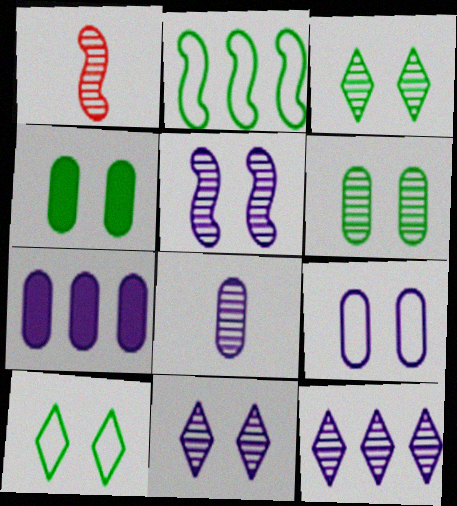[[1, 6, 12], 
[1, 7, 10], 
[5, 8, 12], 
[7, 8, 9]]